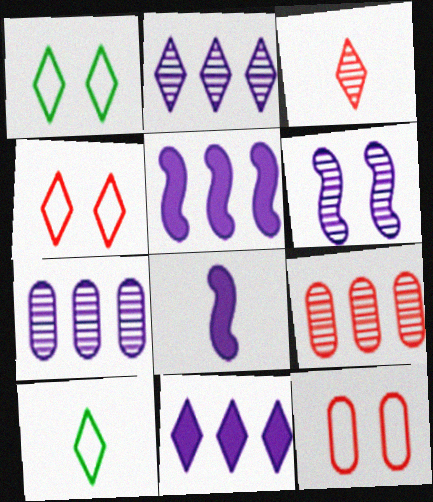[[1, 3, 11], 
[1, 8, 9]]